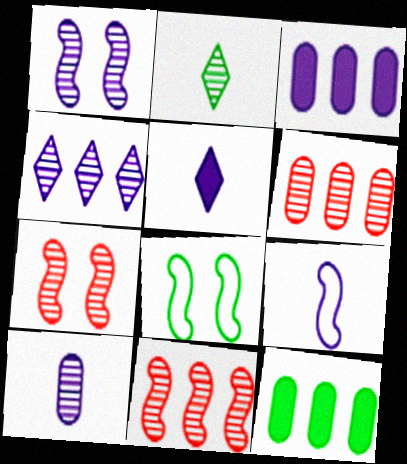[[1, 2, 6], 
[1, 4, 10], 
[2, 8, 12], 
[5, 6, 8], 
[5, 9, 10]]